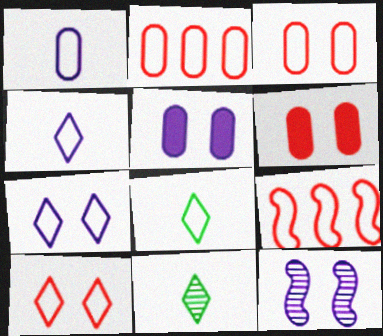[[5, 7, 12], 
[5, 9, 11]]